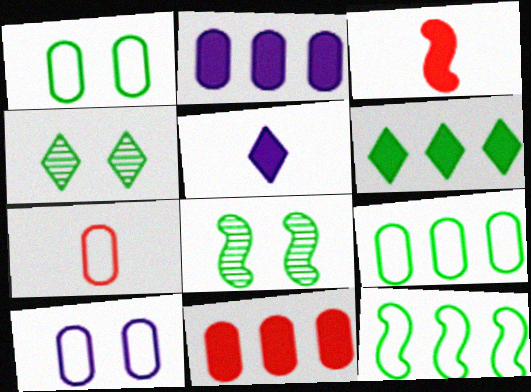[[7, 9, 10]]